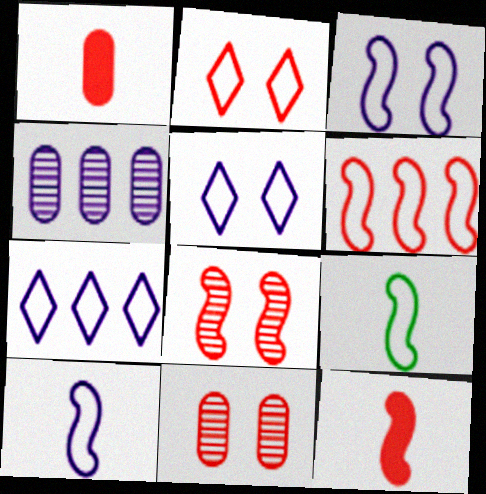[[3, 6, 9], 
[6, 8, 12]]